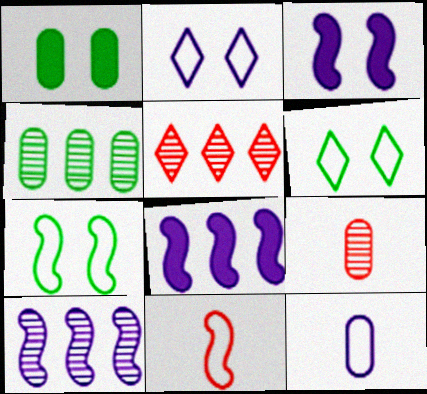[[4, 5, 10], 
[6, 8, 9]]